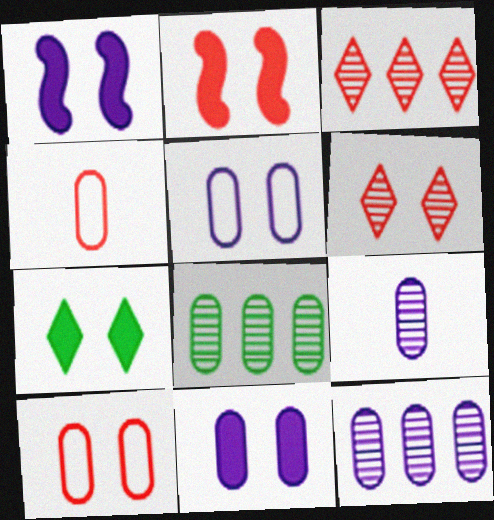[[2, 3, 4], 
[2, 6, 10], 
[2, 7, 11], 
[4, 8, 11]]